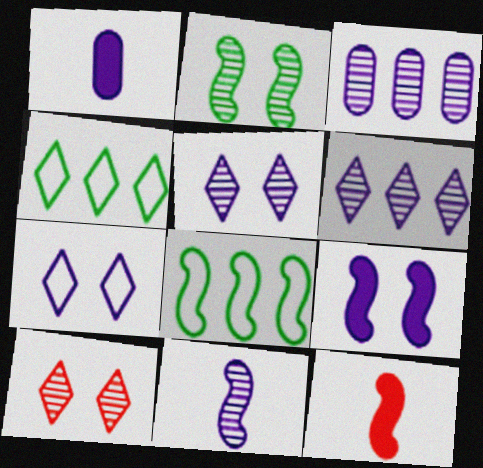[[1, 8, 10], 
[3, 5, 11]]